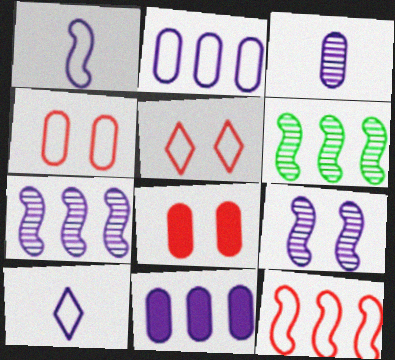[[6, 8, 10], 
[9, 10, 11]]